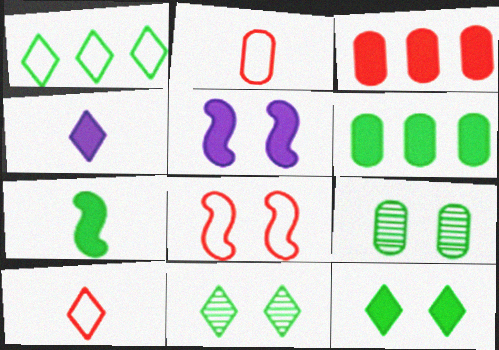[[1, 7, 9], 
[6, 7, 12]]